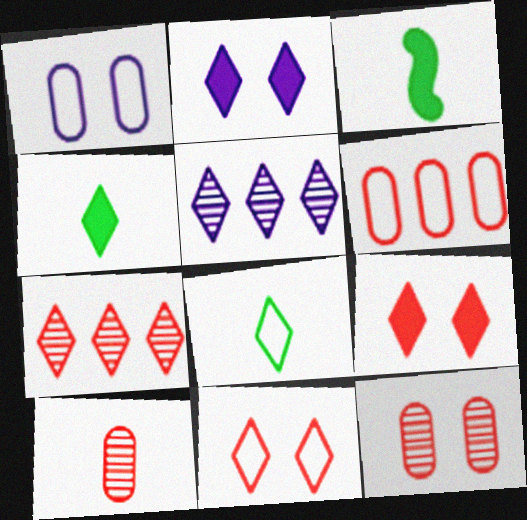[[1, 3, 7], 
[2, 7, 8], 
[4, 5, 11], 
[5, 8, 9]]